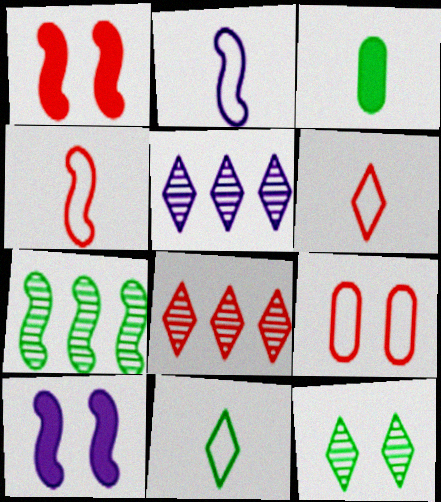[[1, 2, 7], 
[4, 7, 10], 
[9, 10, 12]]